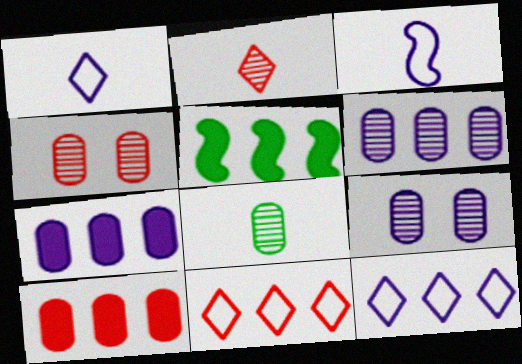[[1, 4, 5], 
[4, 6, 8], 
[5, 6, 11]]